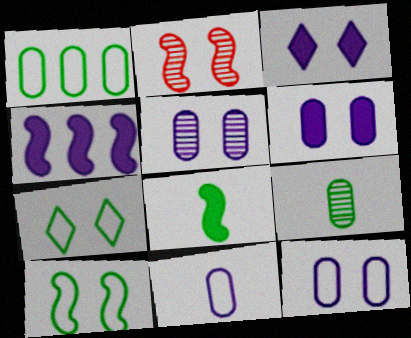[[2, 6, 7], 
[5, 6, 12]]